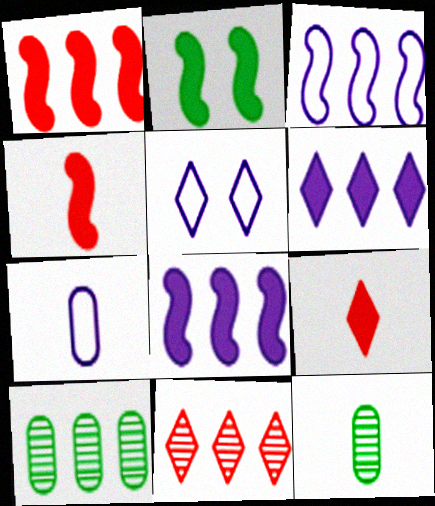[[1, 5, 12], 
[2, 4, 8], 
[2, 7, 11], 
[3, 5, 7], 
[4, 5, 10]]